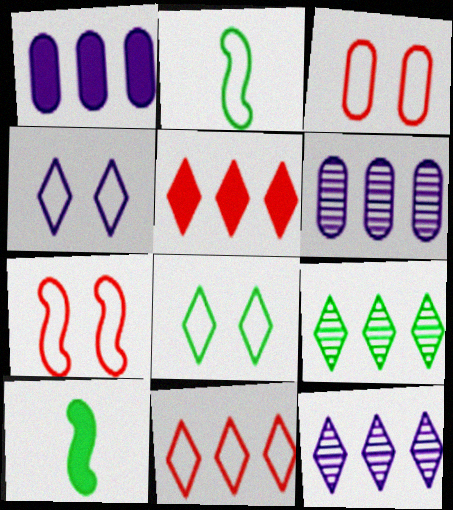[[3, 10, 12]]